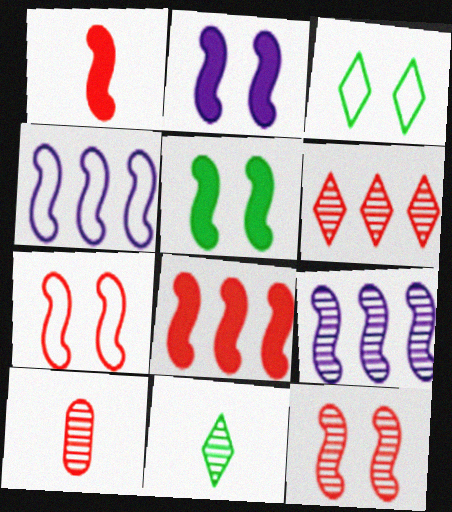[[6, 10, 12]]